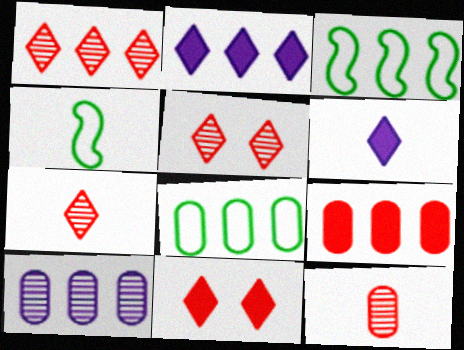[[1, 5, 7], 
[4, 6, 12], 
[4, 10, 11], 
[8, 9, 10]]